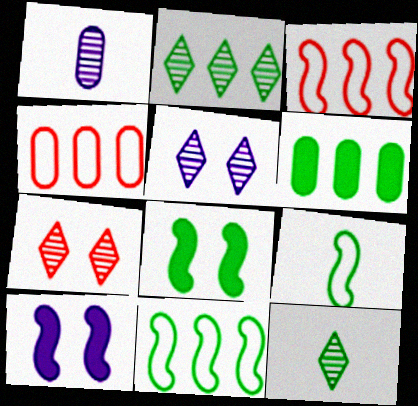[[2, 6, 11], 
[4, 10, 12]]